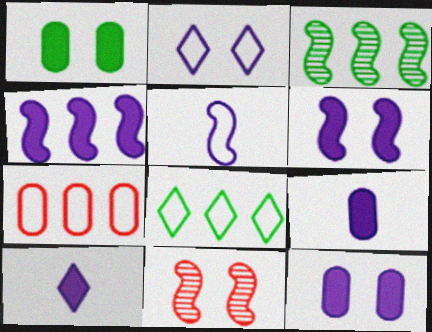[[1, 2, 11], 
[4, 10, 12], 
[8, 9, 11]]